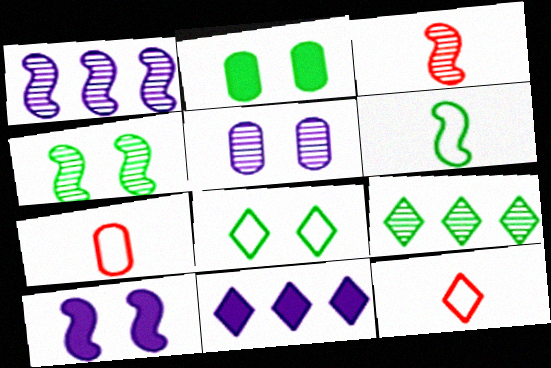[[1, 2, 12], 
[1, 3, 4], 
[2, 4, 8], 
[2, 6, 9], 
[3, 5, 9], 
[4, 7, 11], 
[7, 9, 10]]